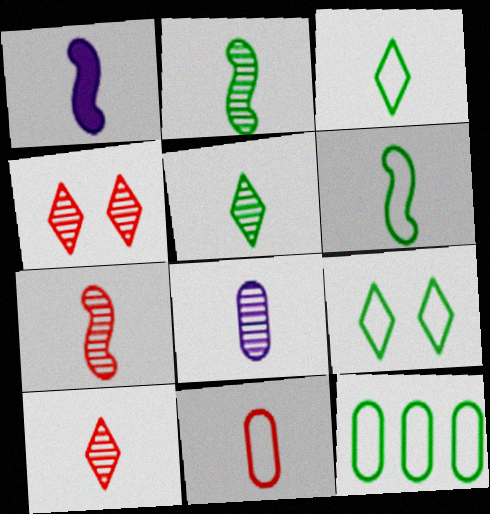[[1, 4, 12], 
[1, 5, 11], 
[1, 6, 7], 
[2, 8, 10], 
[5, 7, 8], 
[6, 9, 12]]